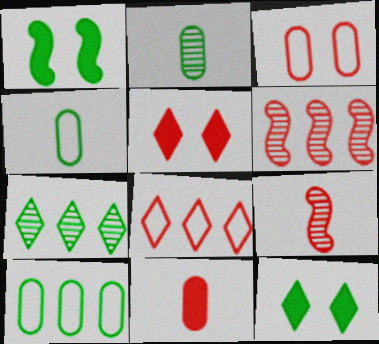[[1, 4, 7]]